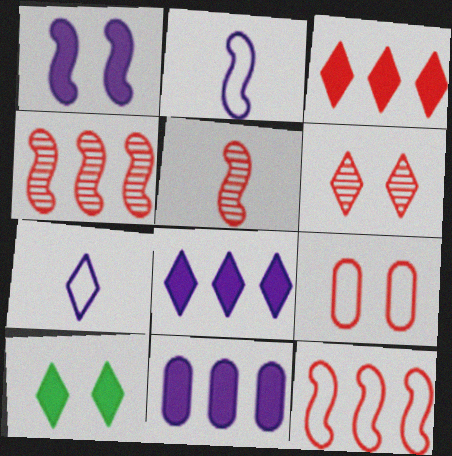[[3, 5, 9]]